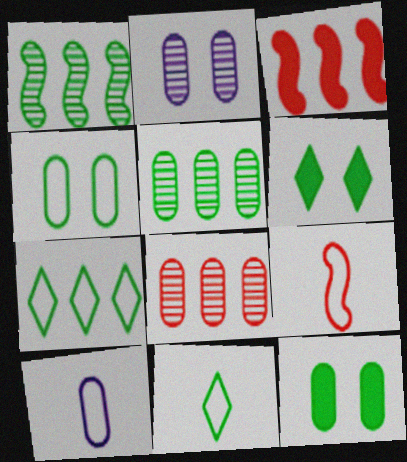[[1, 11, 12], 
[2, 3, 11], 
[8, 10, 12], 
[9, 10, 11]]